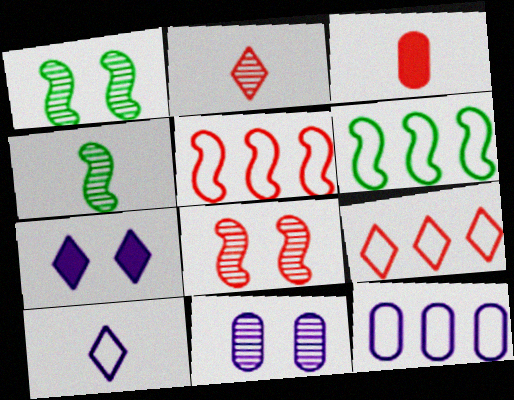[[3, 4, 10], 
[3, 8, 9], 
[6, 9, 12]]